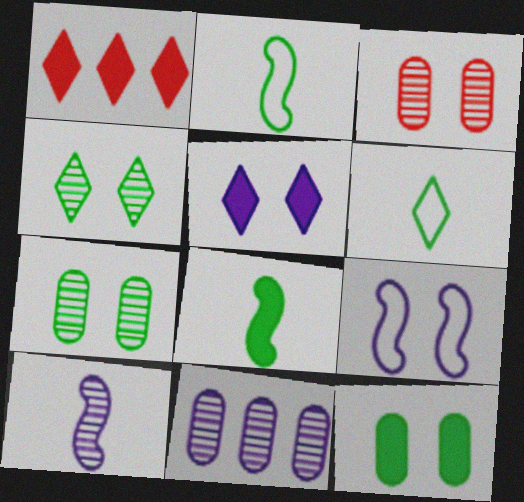[]